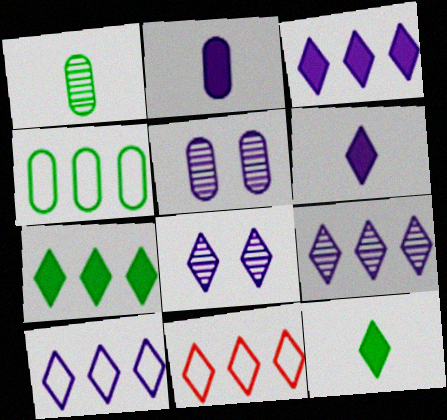[[3, 9, 10], 
[6, 8, 10], 
[7, 9, 11], 
[8, 11, 12]]